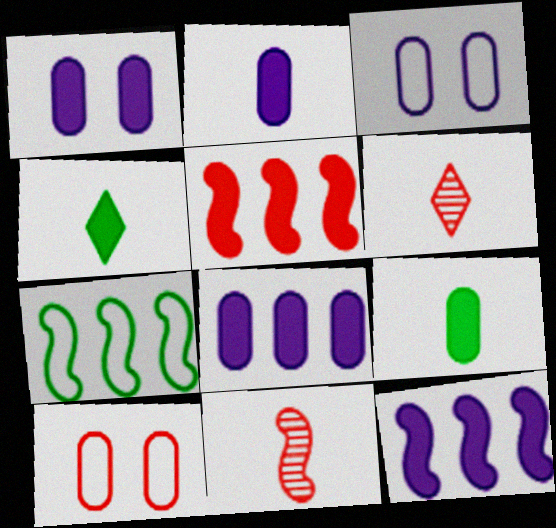[[1, 2, 8], 
[1, 4, 5], 
[1, 6, 7], 
[5, 6, 10]]